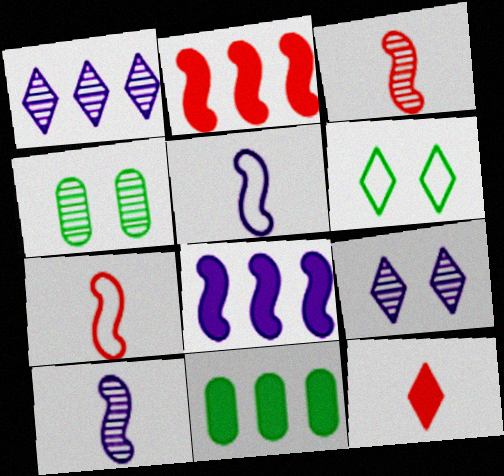[[1, 3, 4], 
[1, 6, 12], 
[7, 9, 11]]